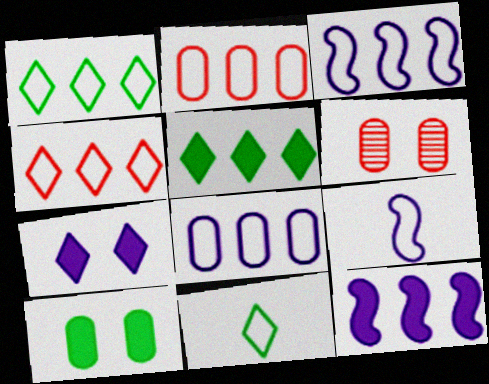[[1, 2, 3], 
[5, 6, 9], 
[6, 11, 12]]